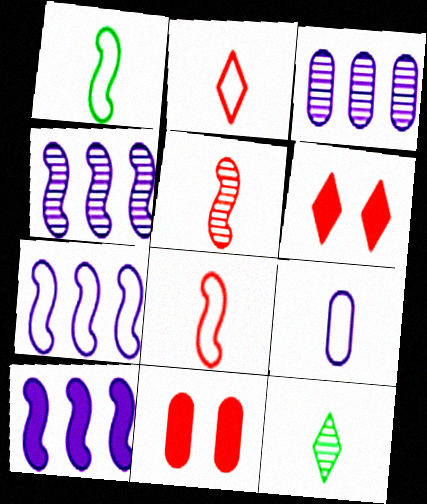[[1, 2, 9], 
[1, 3, 6], 
[4, 7, 10], 
[7, 11, 12]]